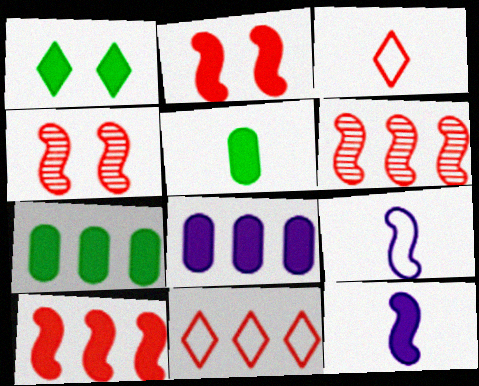[]